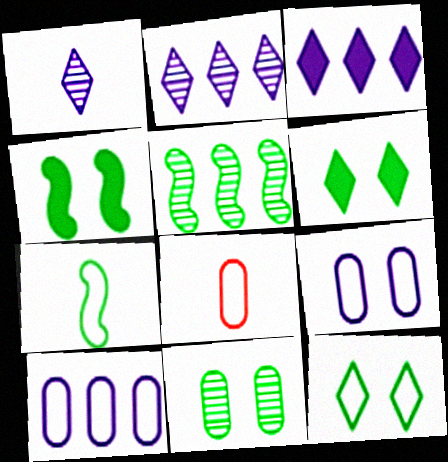[[2, 4, 8], 
[4, 5, 7], 
[4, 11, 12]]